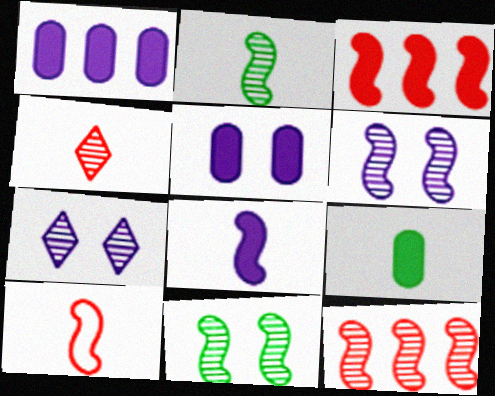[[2, 6, 12], 
[2, 8, 10]]